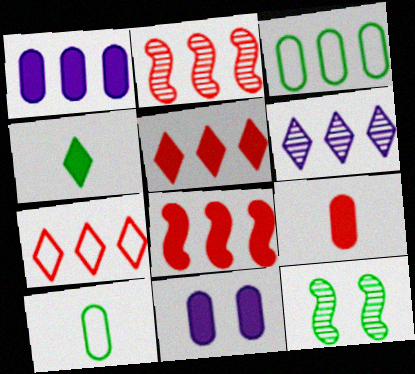[[3, 4, 12], 
[3, 6, 8], 
[4, 8, 11]]